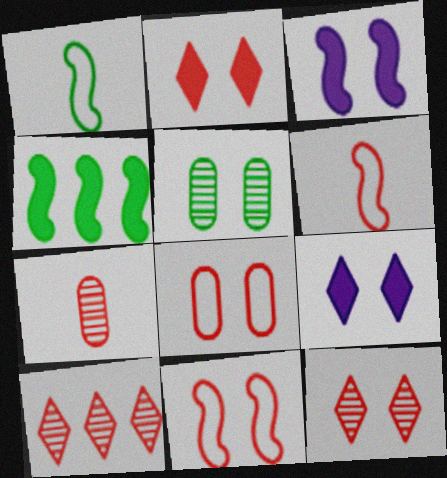[[5, 9, 11]]